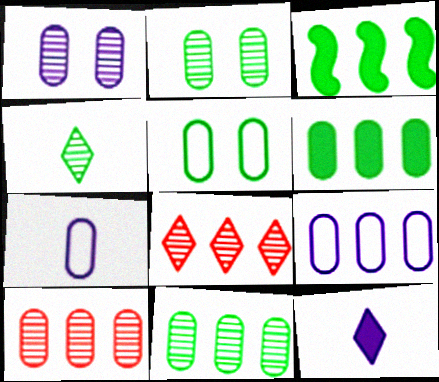[[3, 4, 5], 
[3, 8, 9], 
[6, 9, 10]]